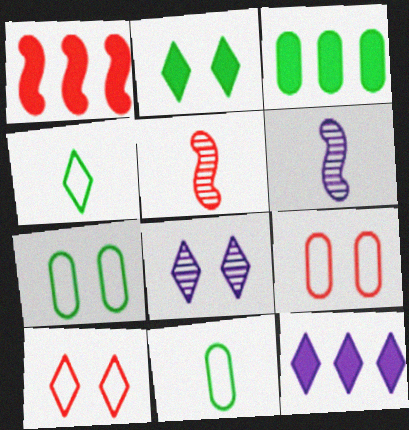[[1, 3, 12], 
[1, 8, 11], 
[2, 8, 10], 
[3, 6, 10], 
[5, 7, 12]]